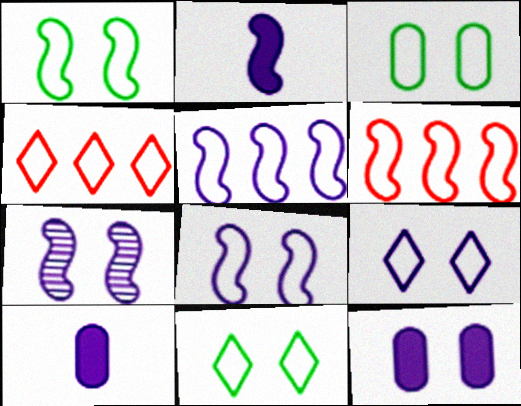[[1, 3, 11], 
[2, 5, 7], 
[7, 9, 12]]